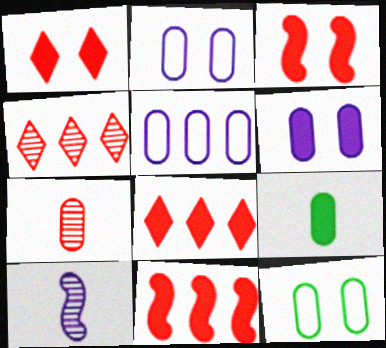[[8, 10, 12]]